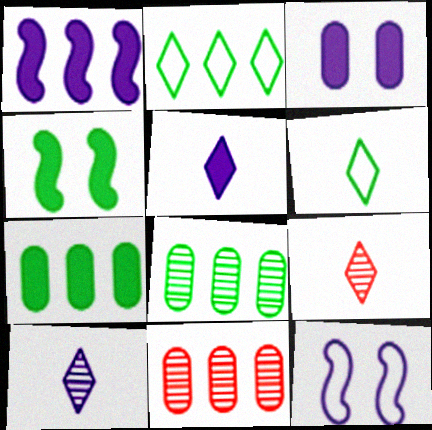[[1, 2, 11], 
[1, 3, 5], 
[4, 6, 8], 
[5, 6, 9], 
[7, 9, 12]]